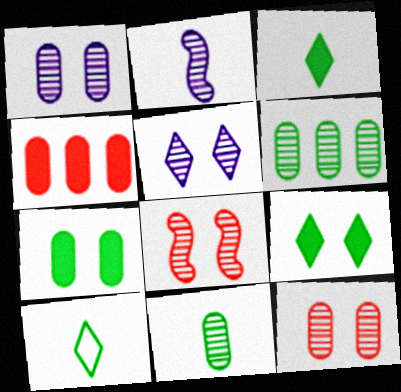[]